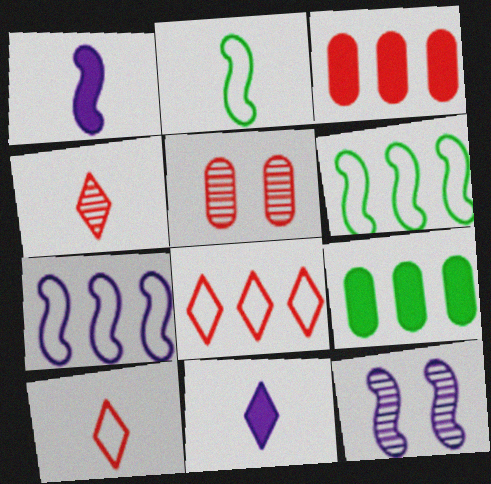[[1, 7, 12], 
[5, 6, 11], 
[9, 10, 12]]